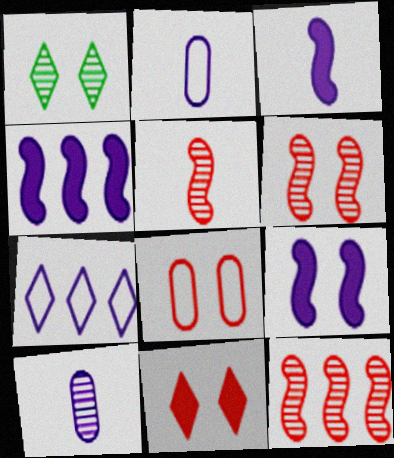[[1, 8, 9], 
[1, 10, 12], 
[3, 4, 9], 
[5, 6, 12], 
[6, 8, 11], 
[7, 9, 10]]